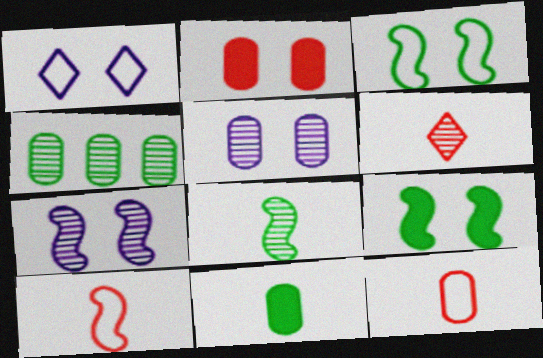[[4, 6, 7]]